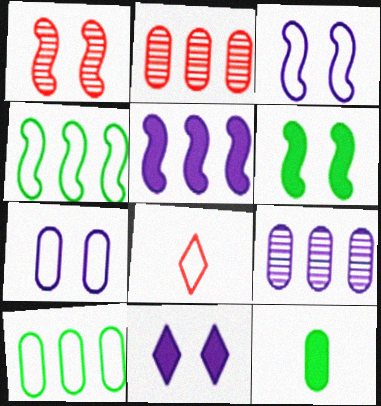[[1, 3, 6], 
[2, 7, 12], 
[3, 8, 10], 
[4, 7, 8], 
[6, 8, 9]]